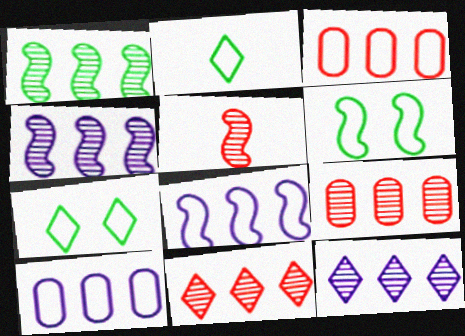[[1, 9, 12]]